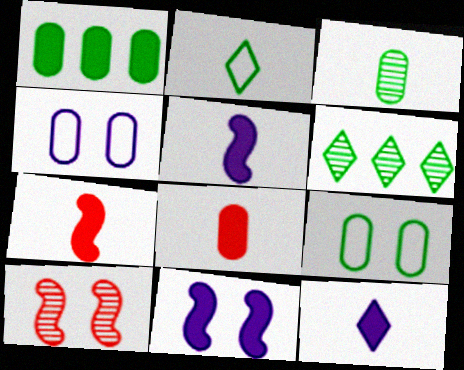[[1, 3, 9], 
[4, 6, 7]]